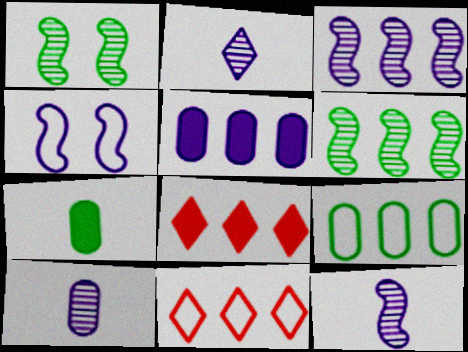[[2, 4, 5], 
[2, 10, 12], 
[3, 8, 9], 
[5, 6, 11]]